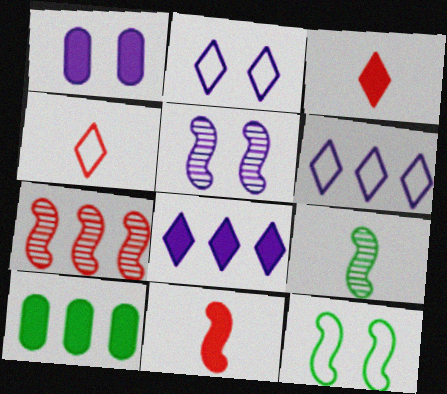[[1, 2, 5], 
[4, 5, 10], 
[5, 7, 9], 
[6, 7, 10]]